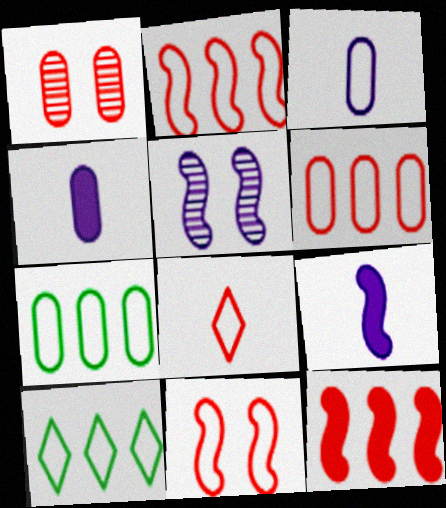[[1, 4, 7], 
[1, 8, 12], 
[1, 9, 10], 
[3, 10, 11], 
[6, 8, 11]]